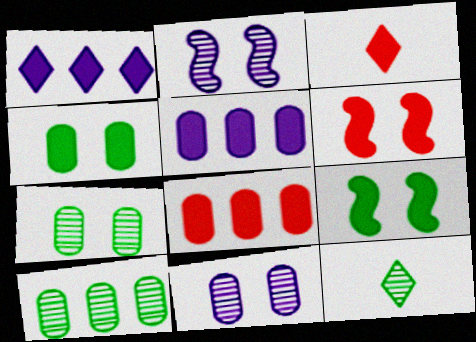[[3, 5, 9], 
[3, 6, 8]]